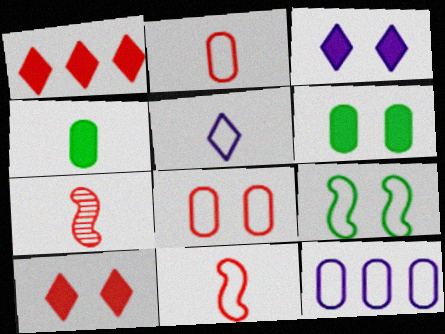[[1, 7, 8], 
[4, 5, 7]]